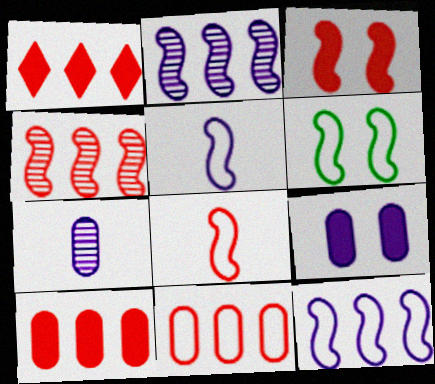[[1, 4, 11], 
[1, 6, 7], 
[3, 4, 8], 
[6, 8, 12]]